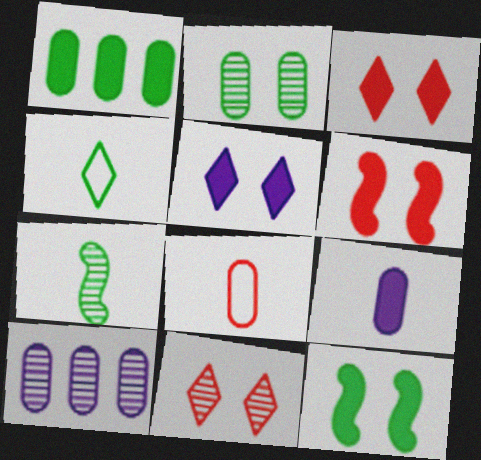[[4, 6, 10], 
[7, 10, 11]]